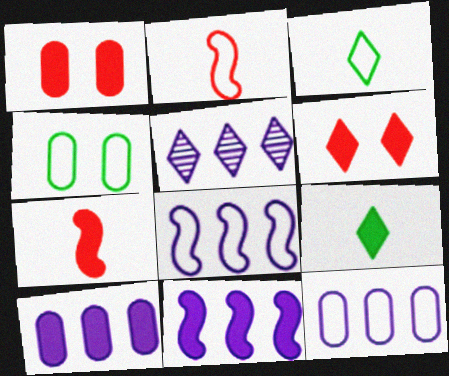[[1, 9, 11], 
[3, 5, 6], 
[4, 5, 7], 
[5, 8, 10], 
[5, 11, 12]]